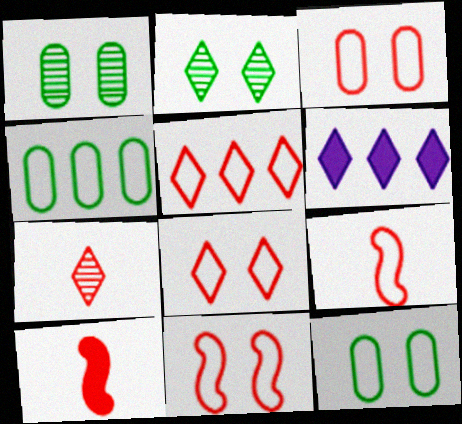[[1, 6, 9], 
[3, 5, 9], 
[3, 8, 11]]